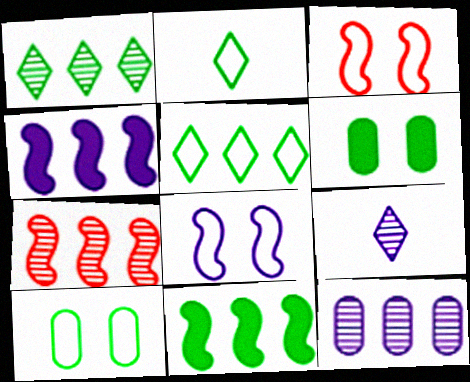[[1, 7, 12]]